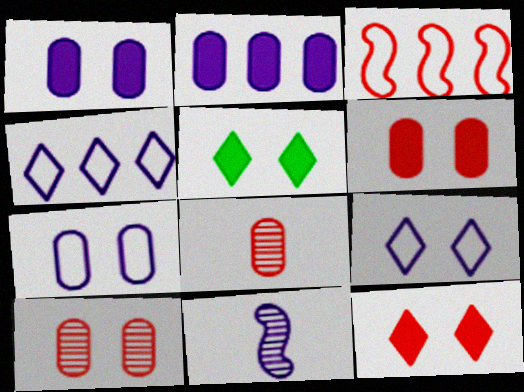[[1, 4, 11], 
[2, 9, 11], 
[3, 8, 12]]